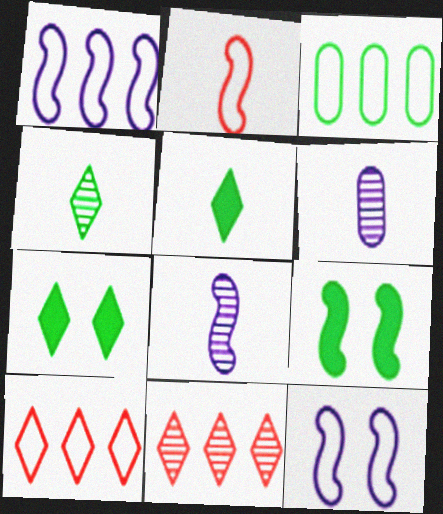[[1, 3, 10], 
[2, 5, 6], 
[3, 4, 9], 
[6, 9, 10]]